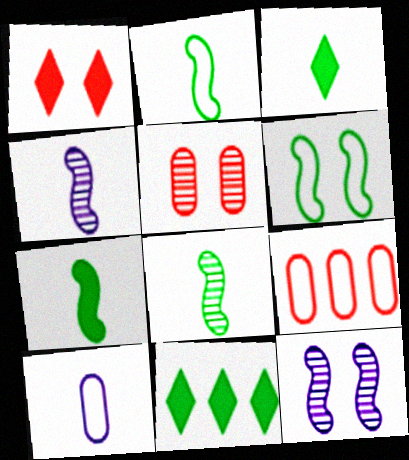[[2, 7, 8], 
[3, 9, 12]]